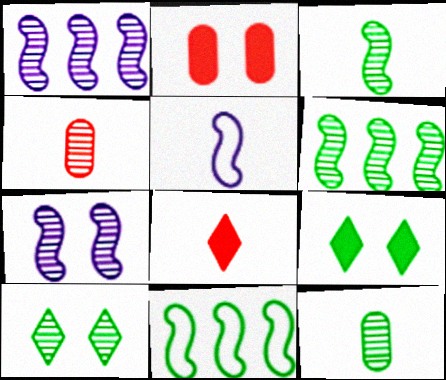[[1, 4, 10], 
[5, 8, 12], 
[6, 10, 12], 
[9, 11, 12]]